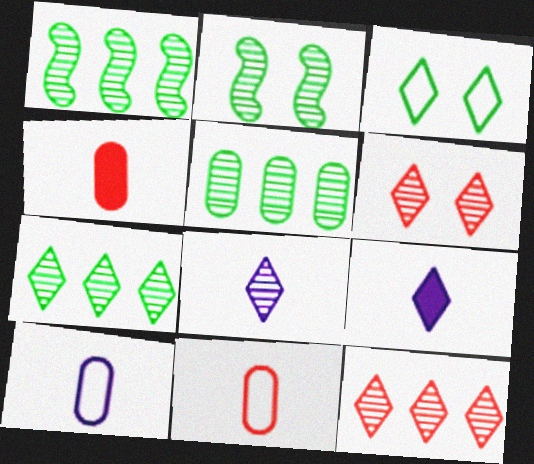[[1, 5, 7], 
[3, 9, 12], 
[6, 7, 8]]